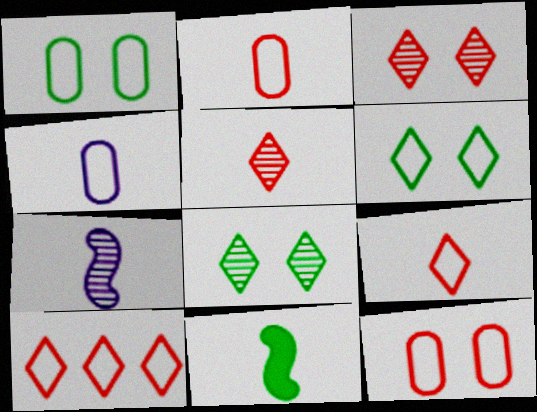[[4, 5, 11]]